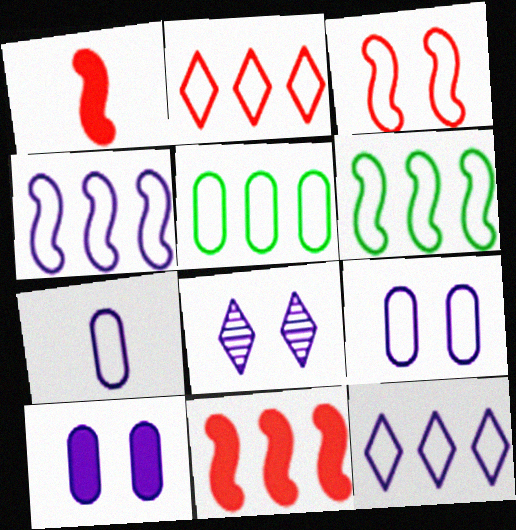[[1, 5, 8], 
[2, 4, 5]]